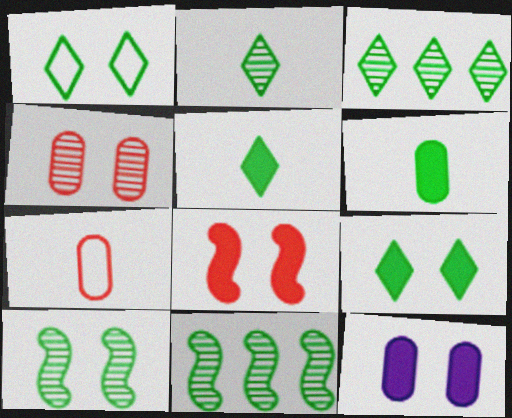[[1, 3, 5], 
[1, 6, 11], 
[8, 9, 12]]